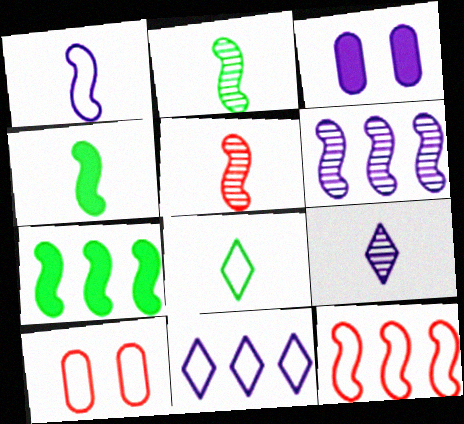[[1, 4, 5], 
[6, 7, 12], 
[7, 9, 10]]